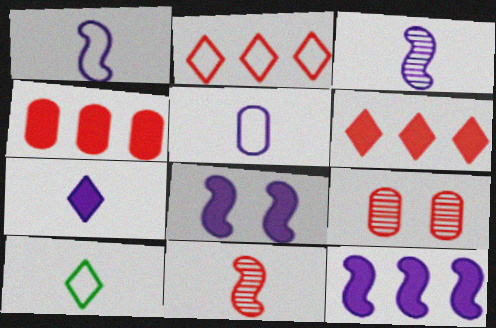[[3, 5, 7], 
[9, 10, 12]]